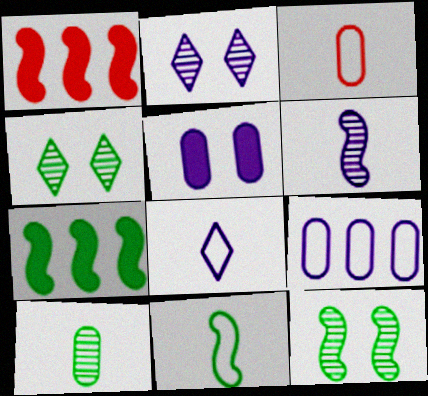[[2, 3, 7], 
[3, 8, 11], 
[7, 11, 12]]